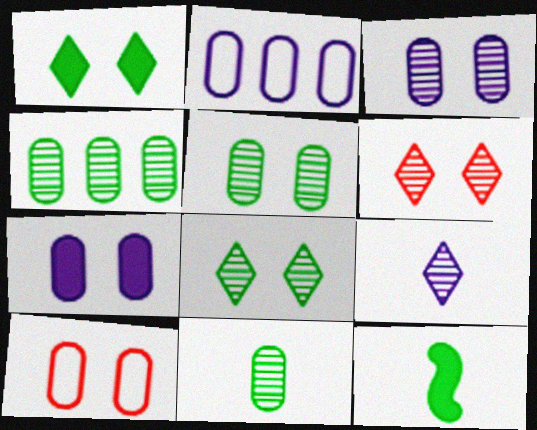[[2, 6, 12], 
[4, 5, 11], 
[5, 7, 10]]